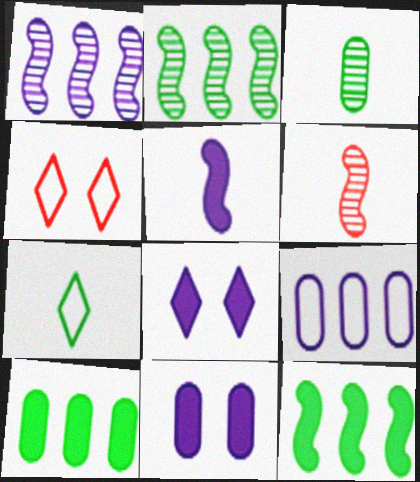[]